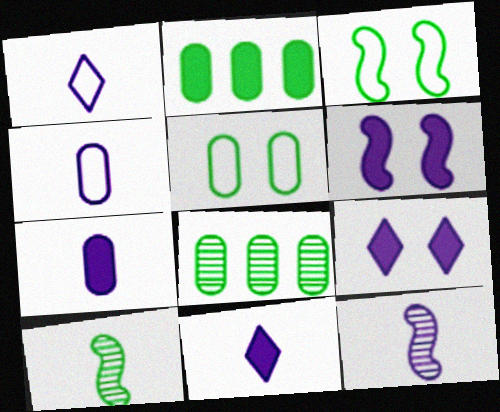[[1, 7, 12], 
[4, 11, 12]]